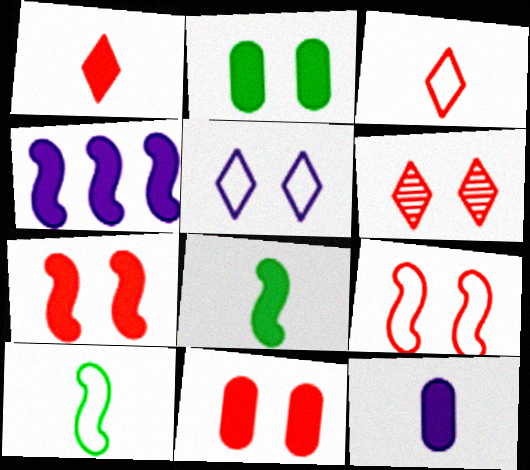[[1, 2, 4], 
[1, 8, 12], 
[4, 7, 8], 
[6, 9, 11]]